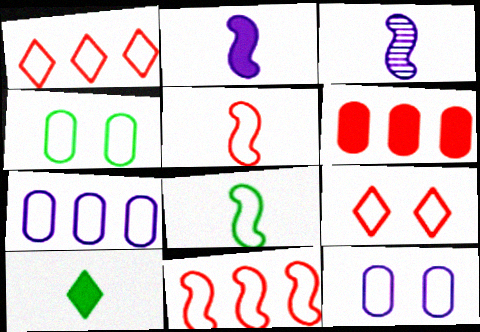[[1, 8, 12], 
[7, 8, 9]]